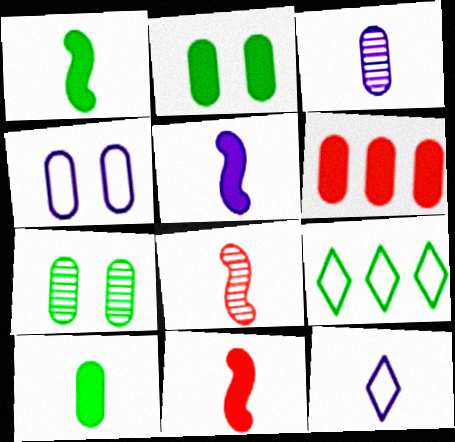[[1, 5, 11], 
[1, 7, 9], 
[3, 5, 12], 
[8, 10, 12]]